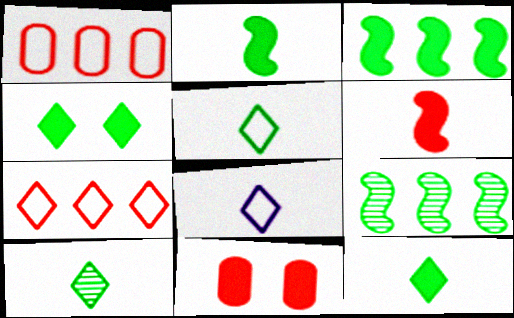[[5, 10, 12], 
[8, 9, 11]]